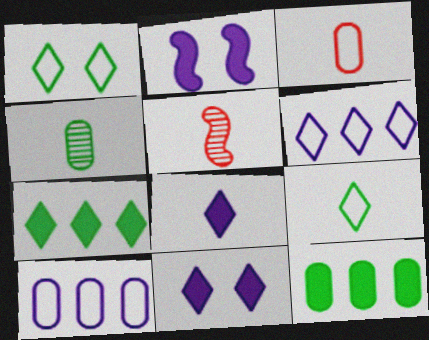[]